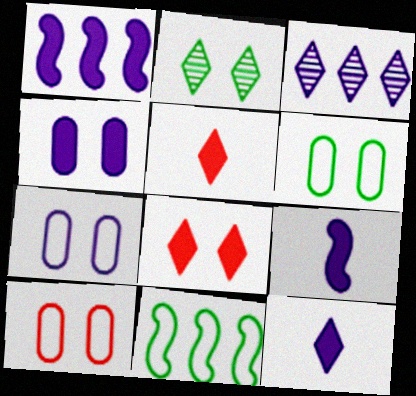[[1, 4, 12], 
[3, 7, 9], 
[6, 7, 10]]